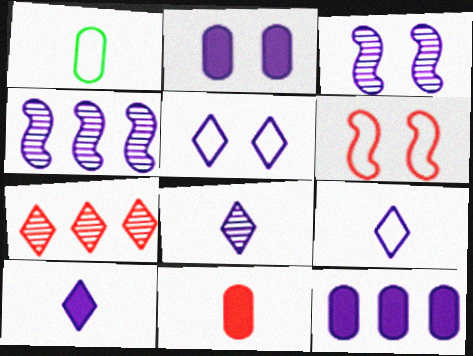[[2, 3, 5], 
[2, 4, 9], 
[3, 9, 12], 
[6, 7, 11], 
[8, 9, 10]]